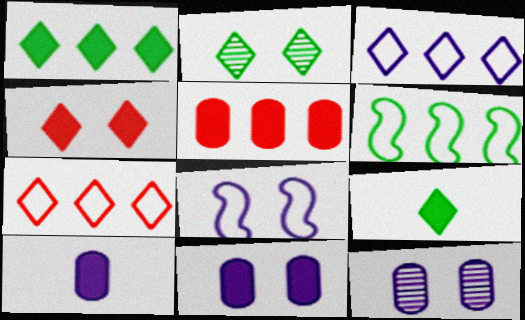[]